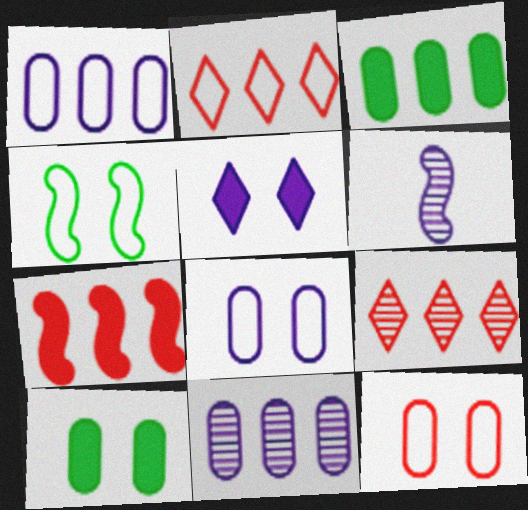[[1, 5, 6], 
[2, 6, 10], 
[4, 6, 7]]